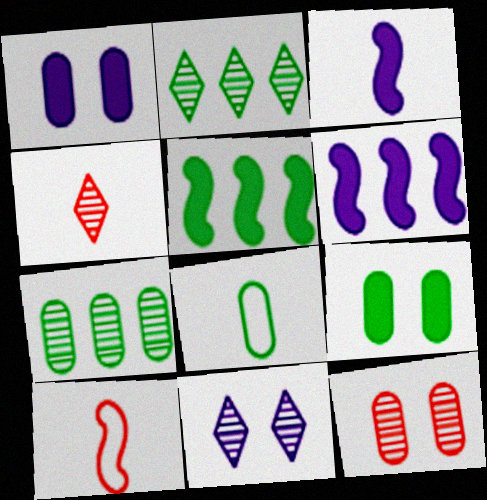[[1, 2, 10], 
[2, 4, 11], 
[3, 4, 8], 
[7, 8, 9]]